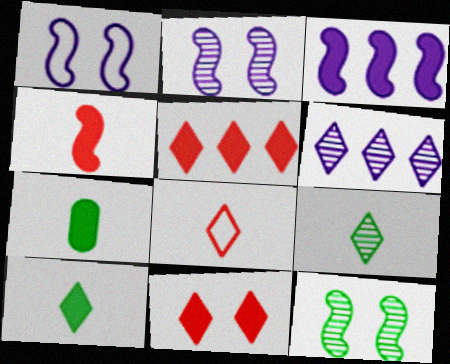[[3, 7, 11]]